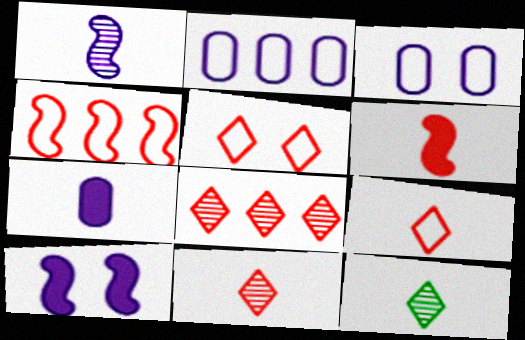[]